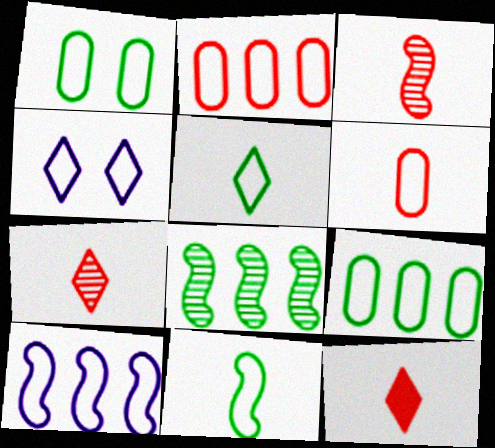[[2, 4, 11], 
[3, 6, 12]]